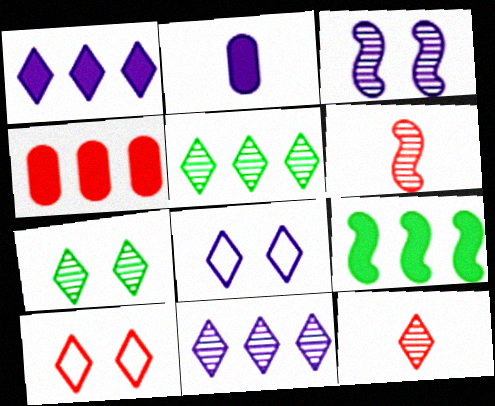[[1, 4, 9], 
[4, 6, 10], 
[7, 11, 12]]